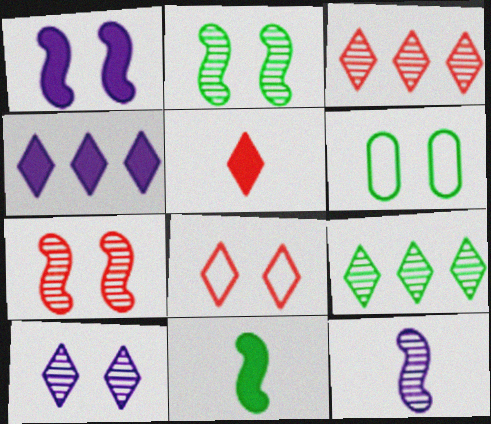[[3, 5, 8], 
[6, 9, 11]]